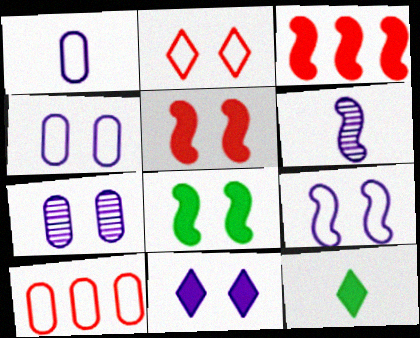[[2, 7, 8], 
[7, 9, 11]]